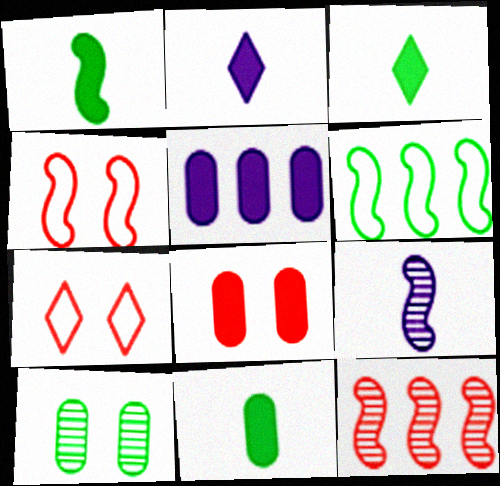[[1, 3, 11], 
[3, 6, 10], 
[5, 8, 11]]